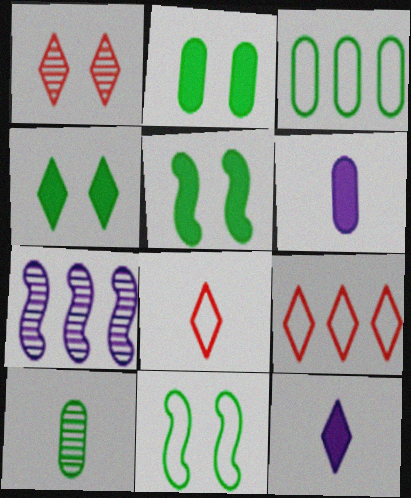[[1, 7, 10], 
[2, 3, 10], 
[2, 4, 5], 
[2, 7, 8]]